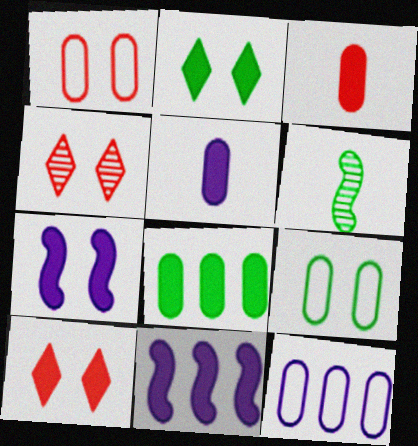[[2, 3, 11], 
[4, 7, 9], 
[6, 10, 12]]